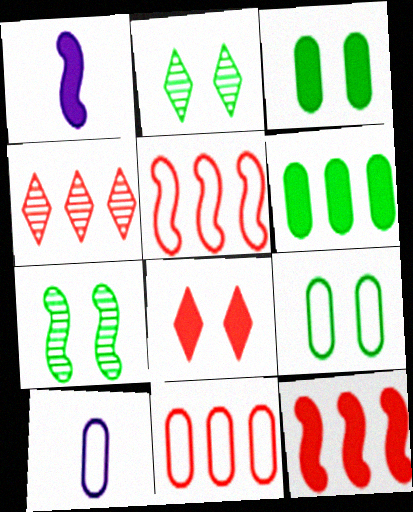[[1, 2, 11], 
[1, 4, 9], 
[1, 5, 7], 
[1, 6, 8], 
[2, 10, 12], 
[4, 11, 12], 
[9, 10, 11]]